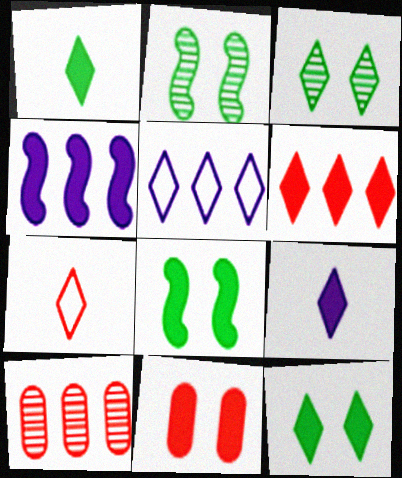[[1, 4, 11], 
[6, 9, 12]]